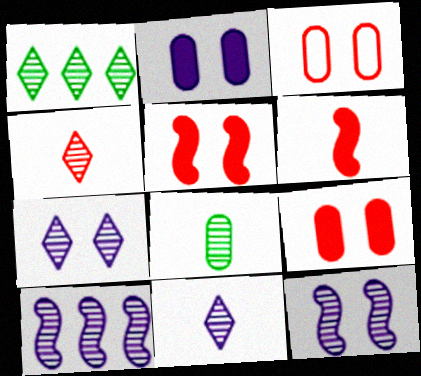[[1, 4, 7]]